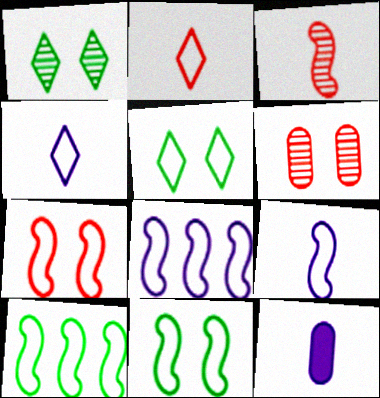[[7, 9, 10]]